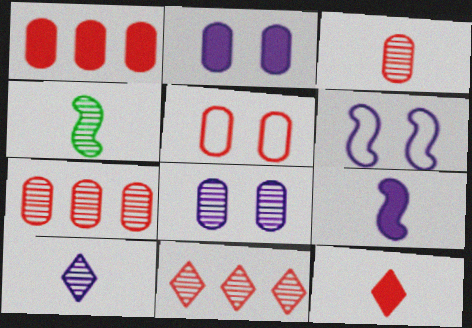[[1, 3, 5], 
[3, 4, 10], 
[4, 8, 11]]